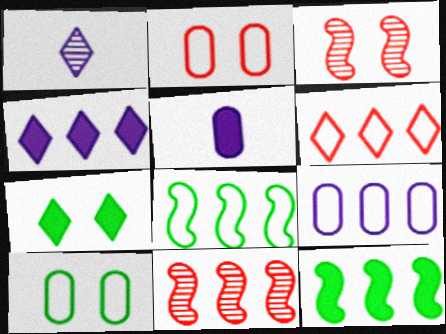[[1, 2, 12], 
[1, 6, 7], 
[6, 8, 9]]